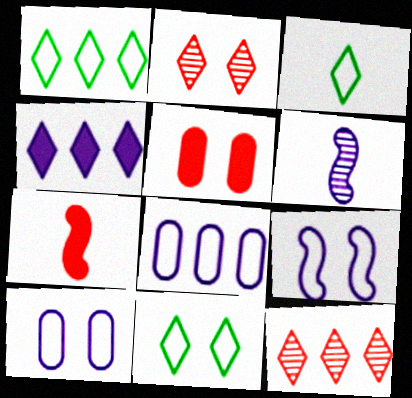[[1, 3, 11], 
[1, 4, 12], 
[1, 5, 6], 
[2, 3, 4], 
[4, 6, 10]]